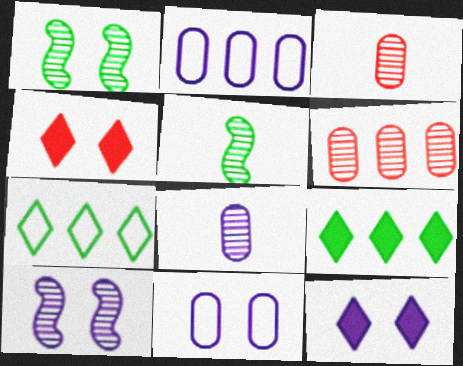[[1, 4, 11], 
[2, 4, 5], 
[10, 11, 12]]